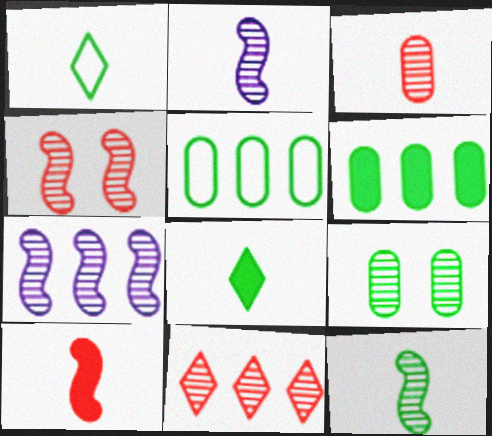[[2, 9, 11], 
[3, 4, 11], 
[4, 7, 12]]